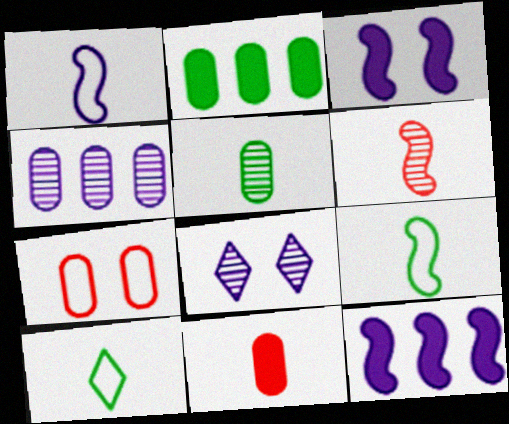[]